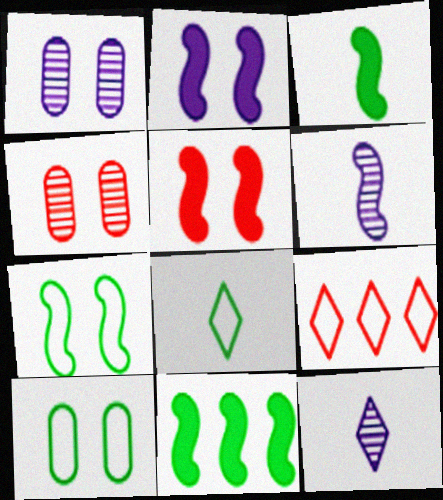[[1, 3, 9]]